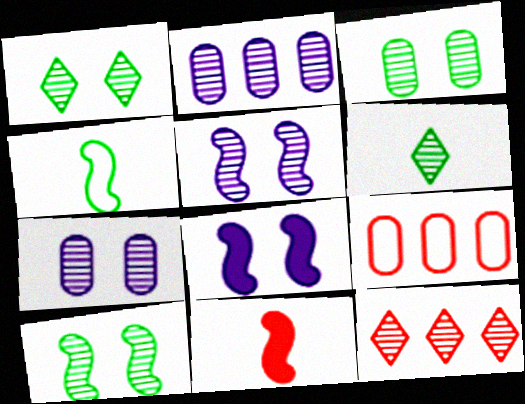[[1, 3, 10], 
[6, 8, 9]]